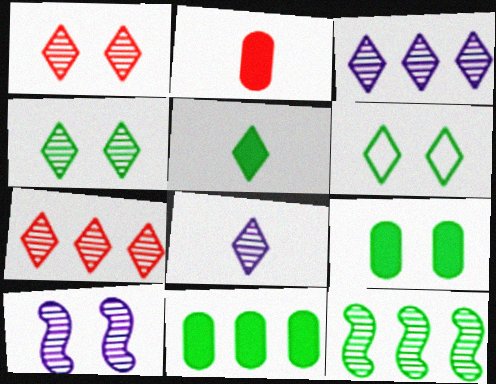[[4, 7, 8]]